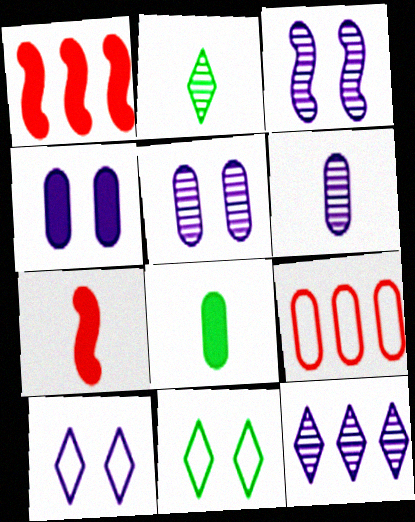[[1, 6, 11], 
[3, 4, 10], 
[3, 6, 12], 
[5, 8, 9]]